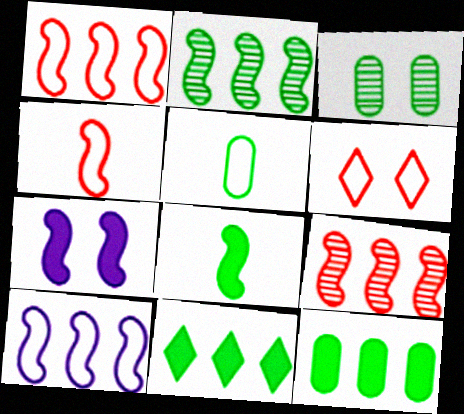[[2, 4, 7], 
[3, 5, 12], 
[3, 6, 7], 
[5, 6, 10]]